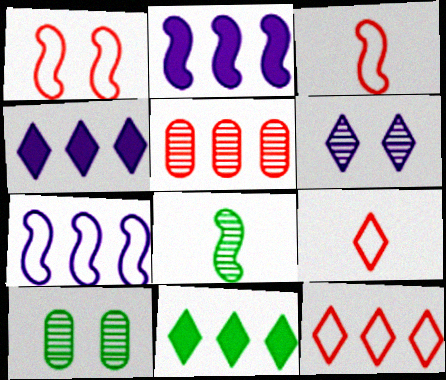[[1, 2, 8], 
[2, 9, 10], 
[3, 4, 10], 
[5, 6, 8], 
[5, 7, 11], 
[6, 9, 11]]